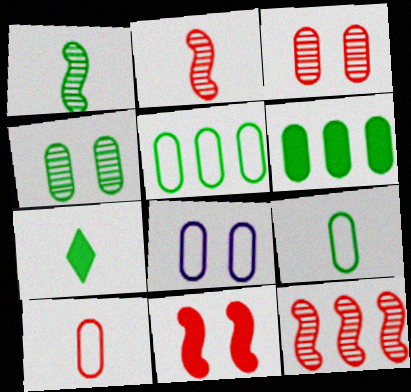[[1, 7, 9], 
[4, 6, 9], 
[5, 8, 10], 
[7, 8, 12]]